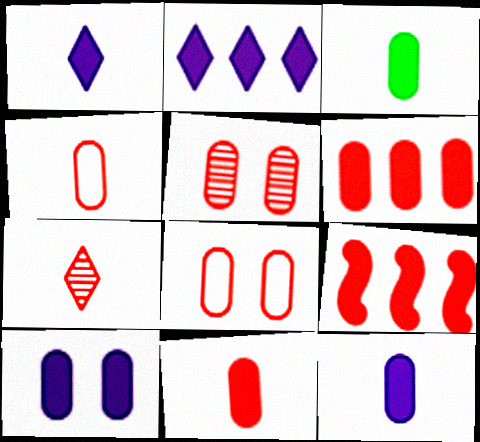[[3, 6, 10], 
[3, 11, 12], 
[4, 5, 6], 
[7, 8, 9]]